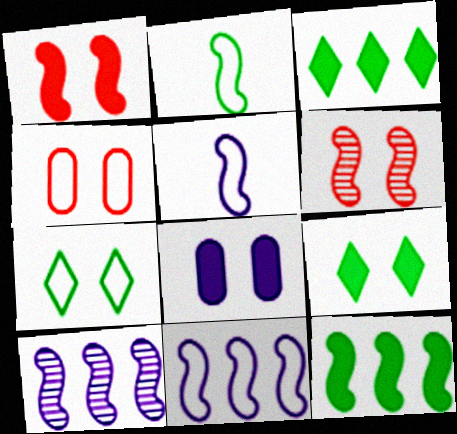[[1, 2, 10], 
[1, 8, 9], 
[5, 6, 12], 
[6, 7, 8]]